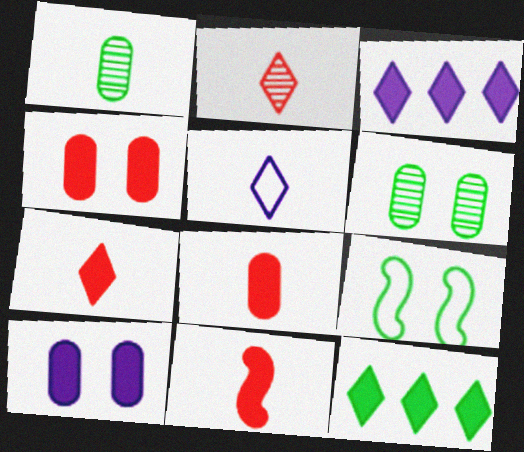[[1, 5, 11], 
[1, 9, 12], 
[7, 8, 11], 
[10, 11, 12]]